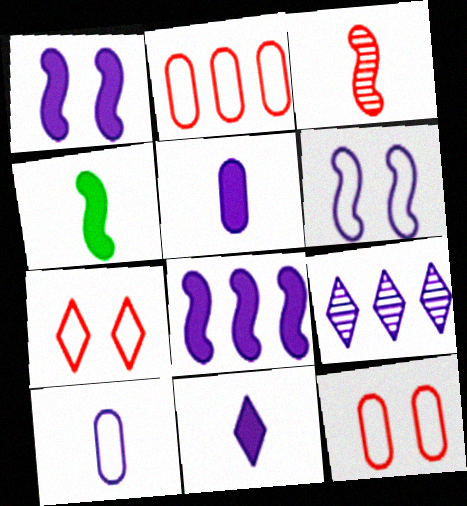[[1, 9, 10], 
[4, 9, 12], 
[5, 6, 9]]